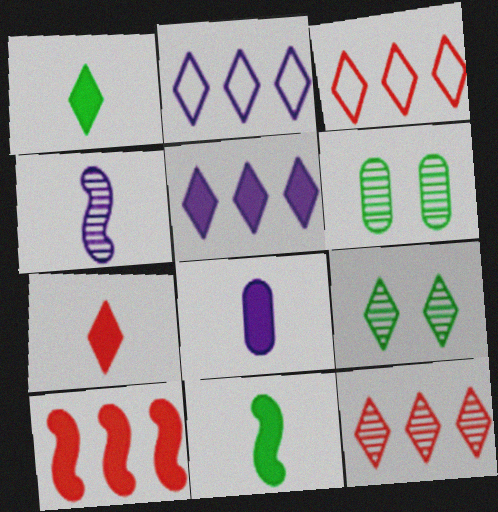[[2, 7, 9], 
[4, 6, 12], 
[7, 8, 11]]